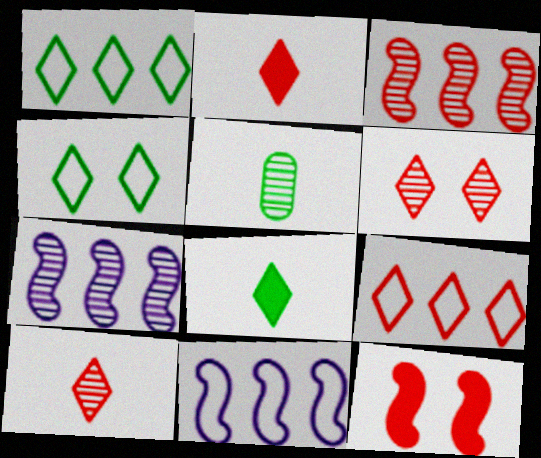[[2, 6, 9], 
[5, 6, 7]]